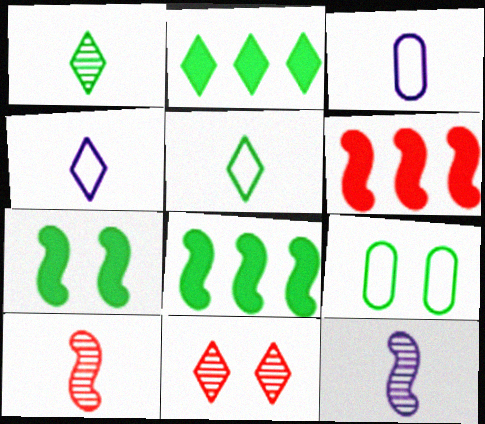[[1, 8, 9], 
[2, 4, 11], 
[3, 8, 11]]